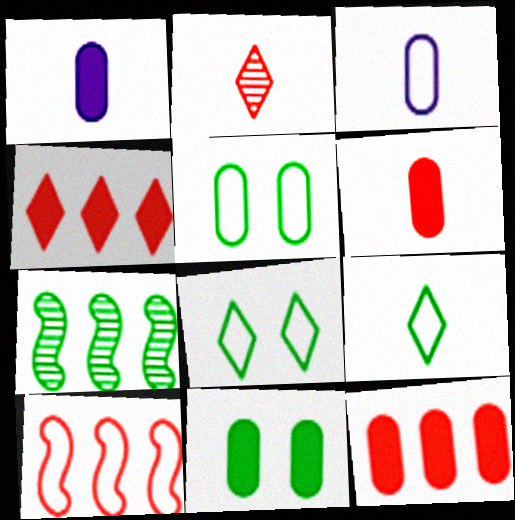[[1, 11, 12], 
[3, 8, 10], 
[7, 9, 11]]